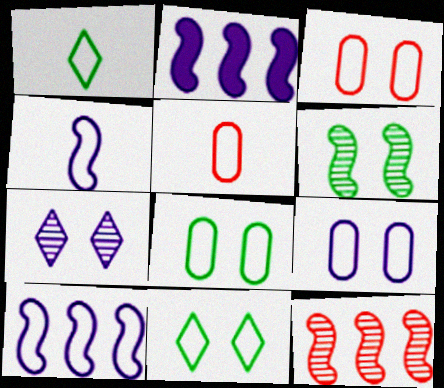[[1, 3, 10], 
[1, 4, 5], 
[3, 8, 9], 
[5, 10, 11]]